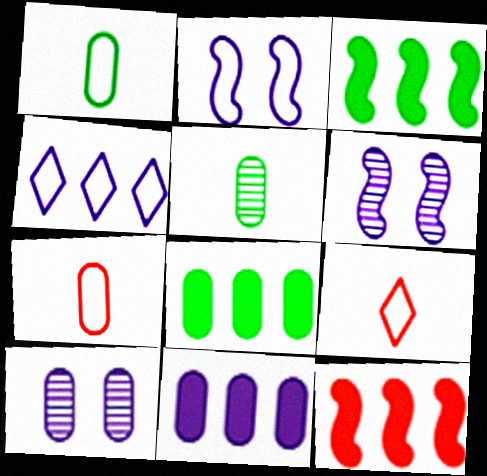[[3, 9, 10], 
[6, 8, 9], 
[7, 8, 10]]